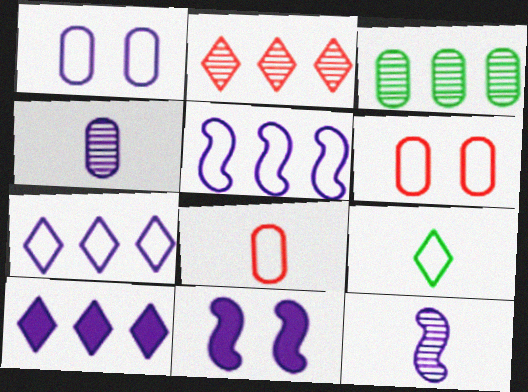[[1, 10, 12], 
[4, 7, 11], 
[5, 6, 9], 
[5, 11, 12]]